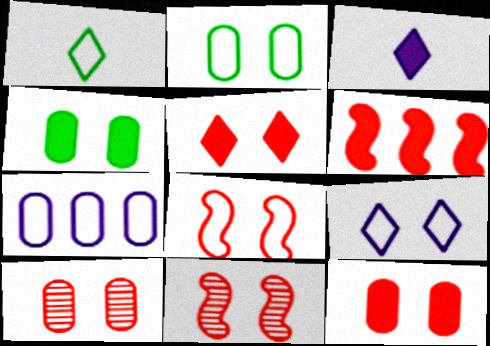[[1, 7, 8], 
[2, 8, 9], 
[3, 4, 6], 
[4, 9, 11], 
[5, 8, 10]]